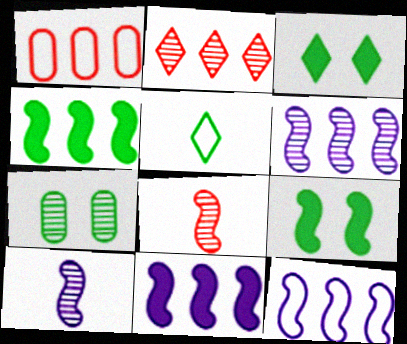[[1, 3, 10], 
[2, 7, 10], 
[4, 5, 7], 
[6, 11, 12], 
[8, 9, 12]]